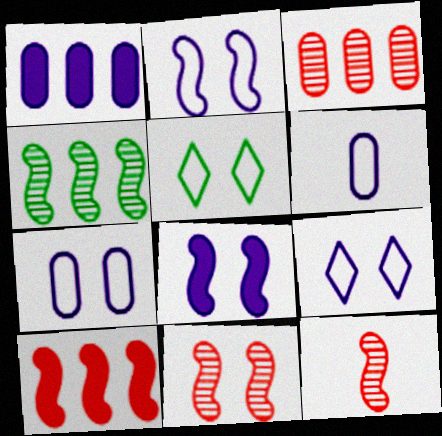[[1, 5, 12], 
[2, 7, 9]]